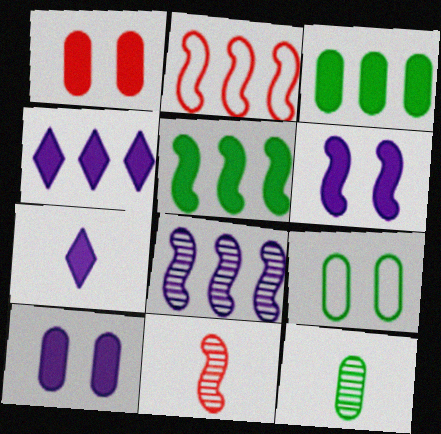[[1, 5, 7], 
[2, 5, 8], 
[3, 9, 12], 
[4, 9, 11]]